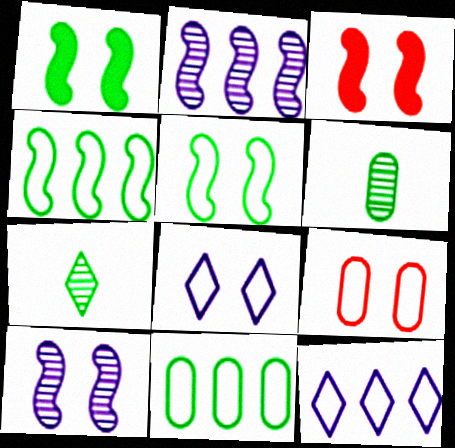[[1, 7, 11], 
[3, 5, 10], 
[3, 6, 12], 
[5, 8, 9]]